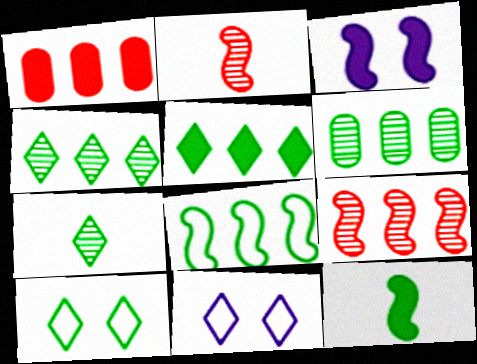[[2, 3, 8], 
[5, 6, 8], 
[5, 7, 10], 
[6, 10, 12]]